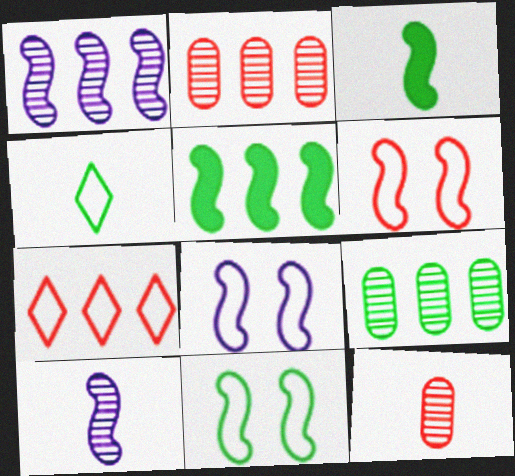[[1, 3, 6], 
[5, 6, 10], 
[6, 8, 11]]